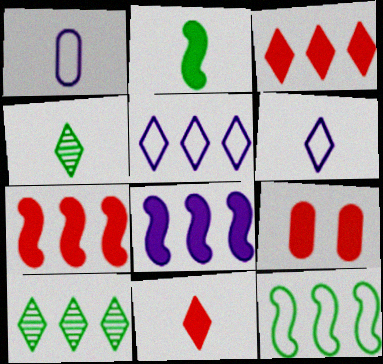[[3, 5, 10], 
[4, 6, 11], 
[7, 9, 11]]